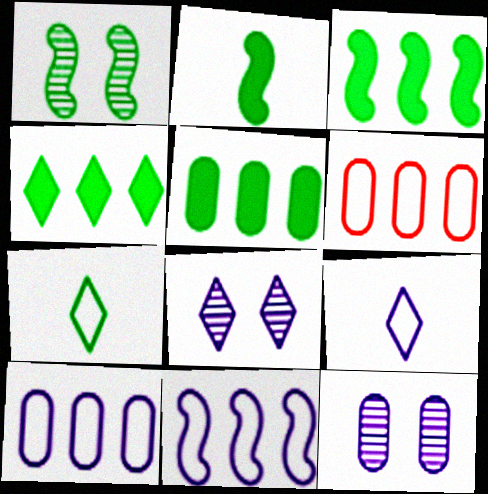[[1, 5, 7], 
[2, 6, 8], 
[3, 4, 5]]